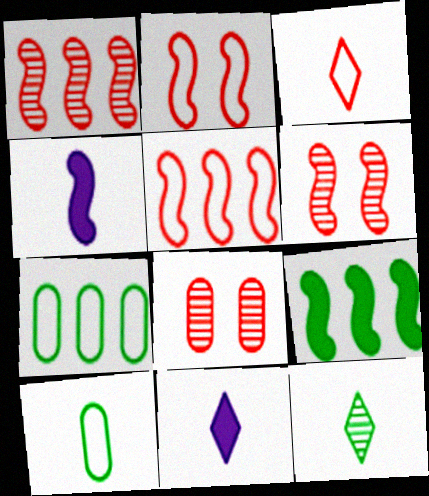[[3, 11, 12], 
[6, 7, 11]]